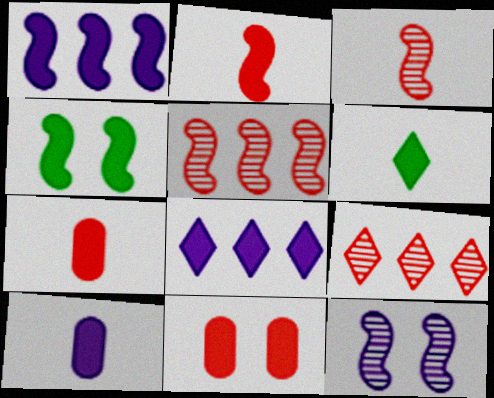[[1, 2, 4], 
[1, 6, 11], 
[2, 6, 10], 
[4, 7, 8]]